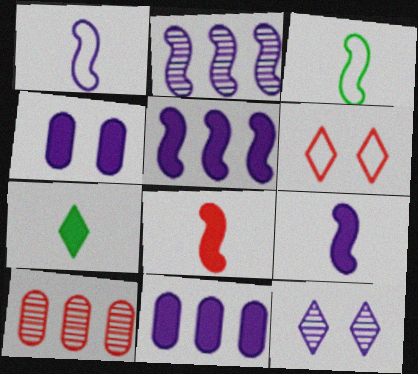[[1, 11, 12], 
[6, 8, 10]]